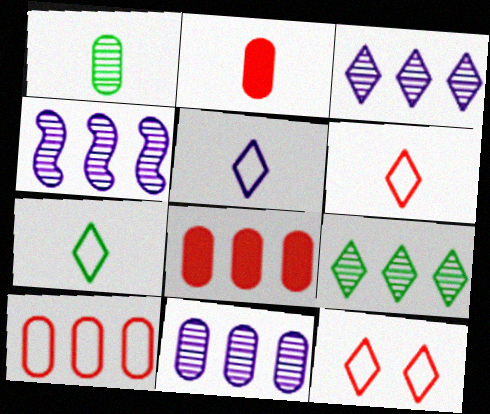[[3, 4, 11], 
[5, 6, 7]]